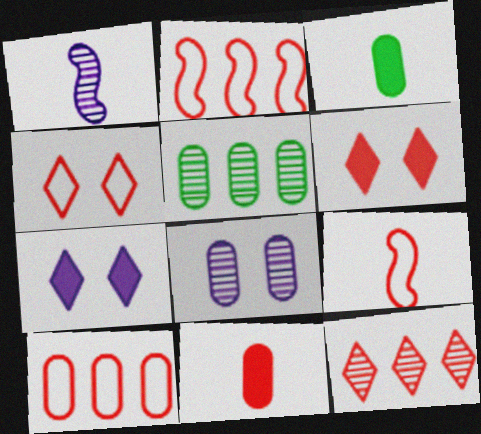[[3, 8, 10], 
[4, 9, 10], 
[5, 7, 9]]